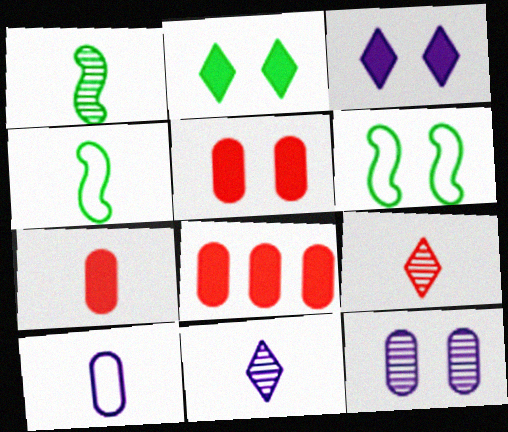[[4, 7, 11], 
[5, 7, 8], 
[6, 8, 11]]